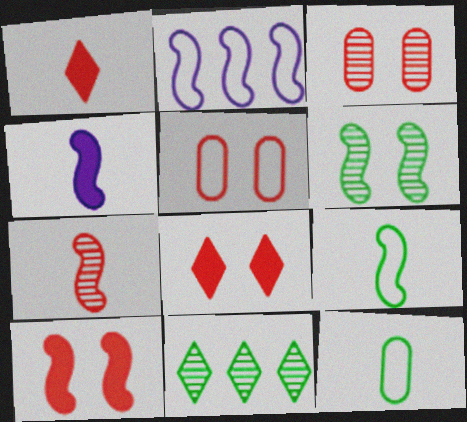[[4, 5, 11], 
[4, 7, 9]]